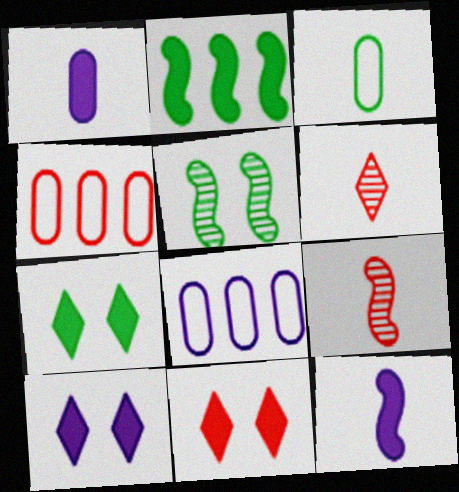[[1, 2, 11], 
[3, 6, 12], 
[4, 9, 11], 
[7, 8, 9], 
[7, 10, 11]]